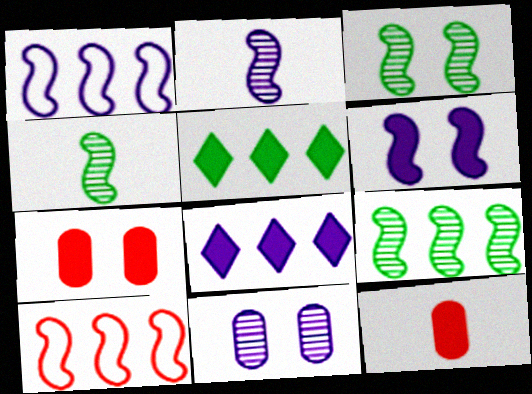[[1, 2, 6], 
[3, 4, 9], 
[4, 6, 10], 
[5, 6, 12]]